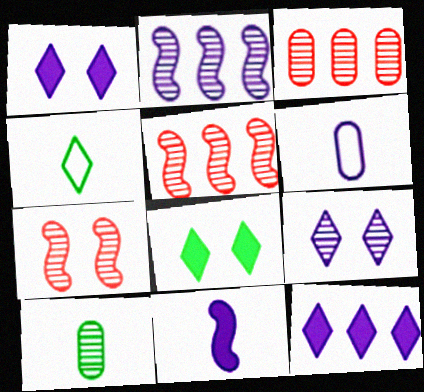[[1, 2, 6], 
[5, 6, 8], 
[5, 9, 10]]